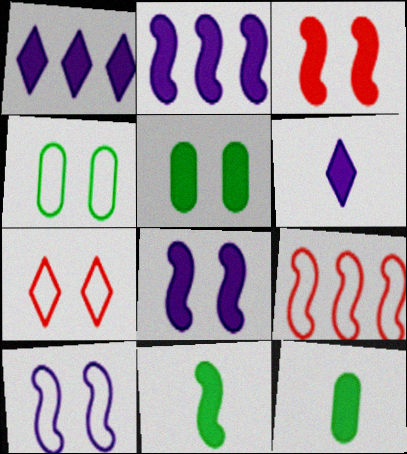[[1, 3, 12], 
[2, 3, 11], 
[4, 7, 10]]